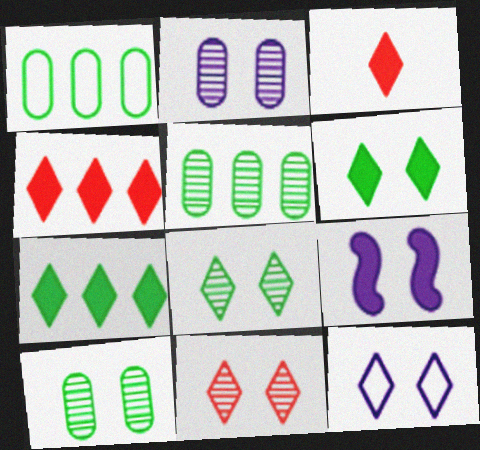[[2, 9, 12], 
[6, 11, 12]]